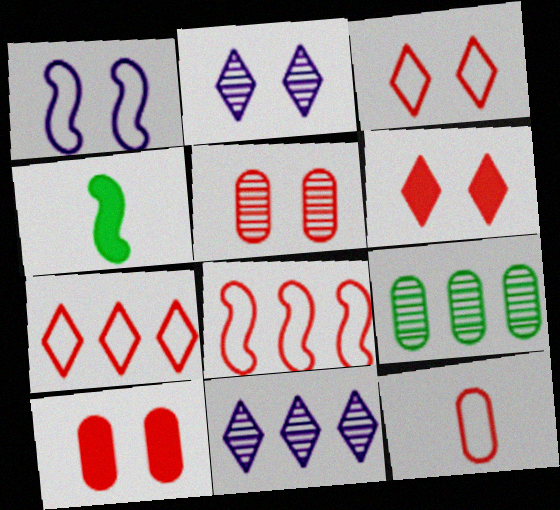[[3, 8, 12]]